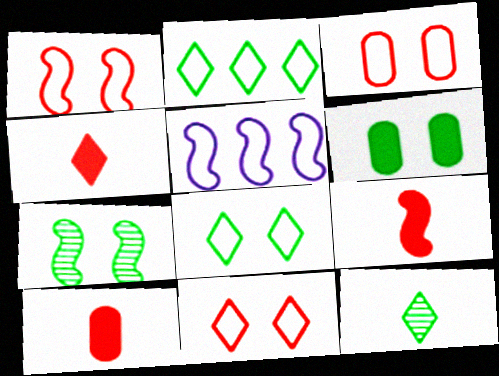[[1, 3, 11], 
[4, 9, 10], 
[5, 7, 9], 
[6, 7, 8]]